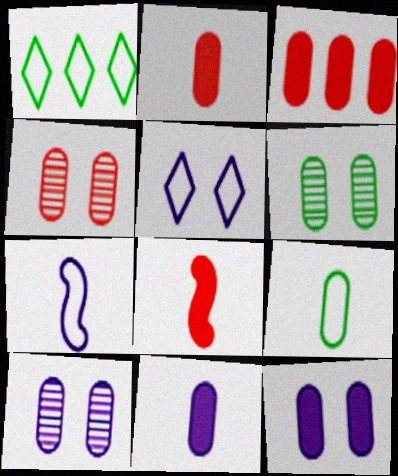[[1, 8, 10], 
[3, 9, 10], 
[4, 6, 10]]